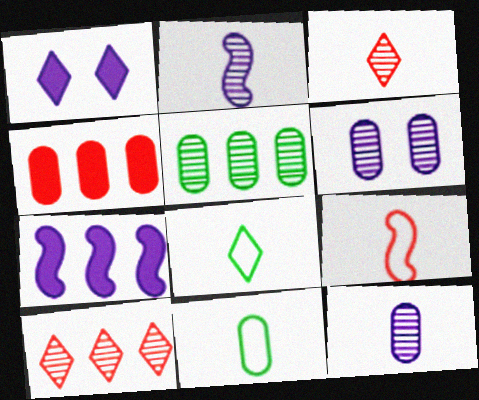[[1, 5, 9], 
[1, 8, 10], 
[4, 6, 11]]